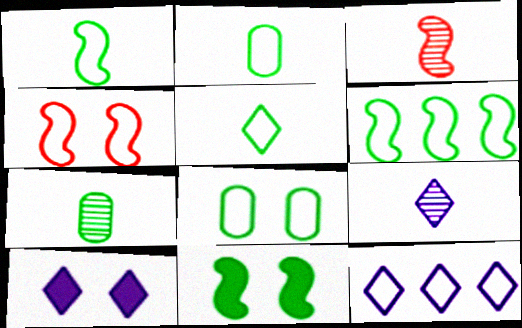[[1, 2, 5], 
[2, 4, 12], 
[3, 7, 9], 
[5, 6, 8], 
[9, 10, 12]]